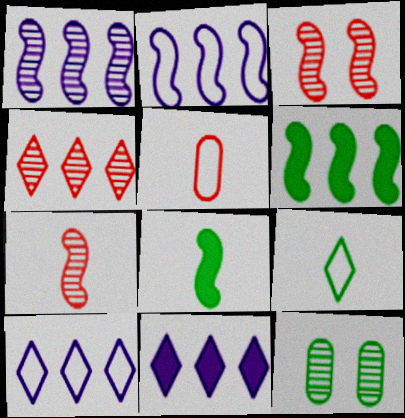[[2, 3, 8], 
[6, 9, 12]]